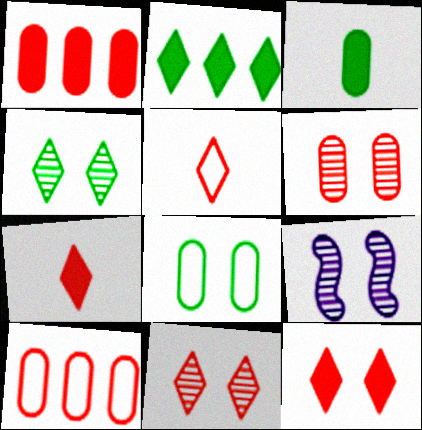[[4, 6, 9], 
[8, 9, 12]]